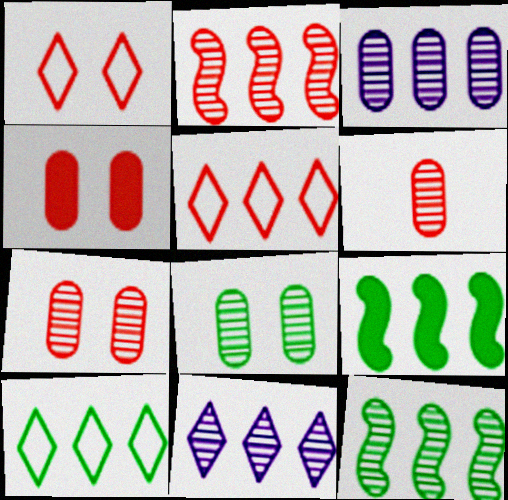[[3, 5, 9], 
[3, 6, 8]]